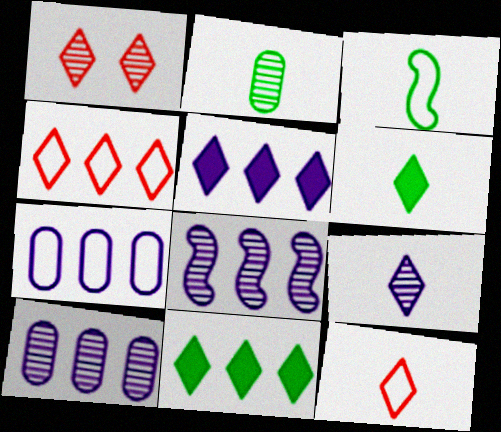[[1, 2, 8], 
[2, 3, 6], 
[5, 7, 8], 
[6, 9, 12]]